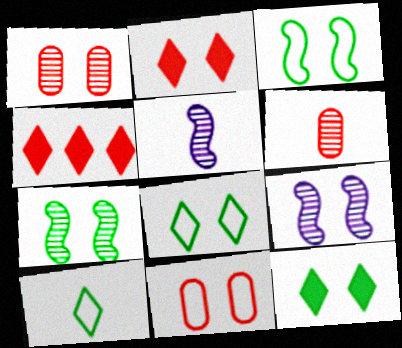[[9, 11, 12]]